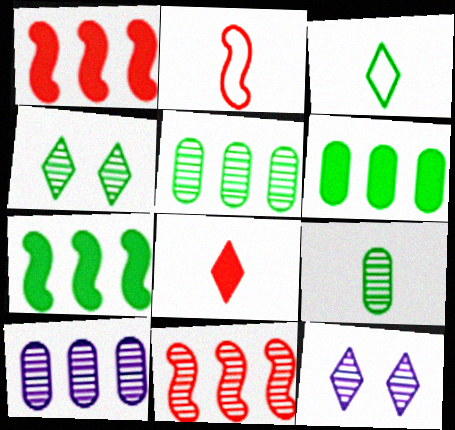[[2, 6, 12], 
[9, 11, 12]]